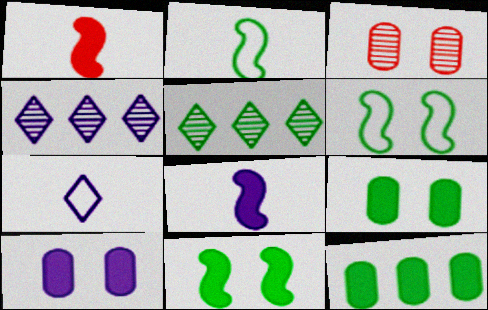[[2, 5, 9]]